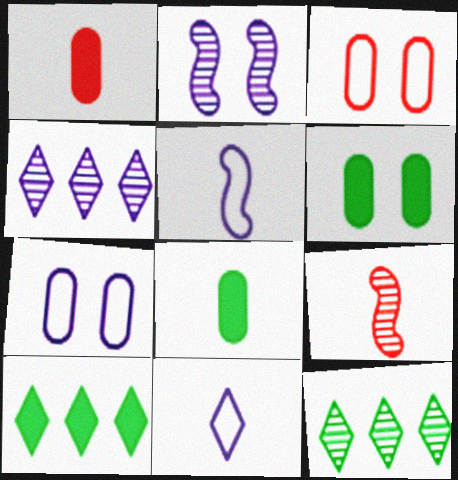[[7, 9, 10], 
[8, 9, 11]]